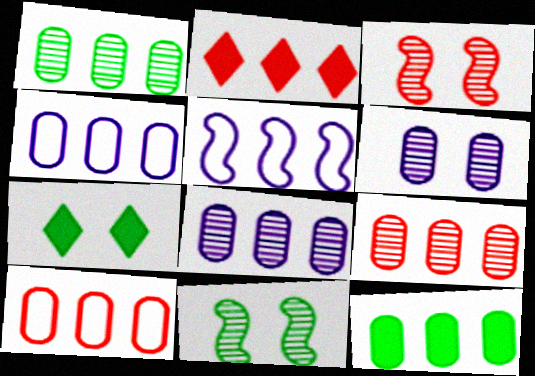[[1, 2, 5], 
[1, 8, 9], 
[4, 9, 12], 
[8, 10, 12]]